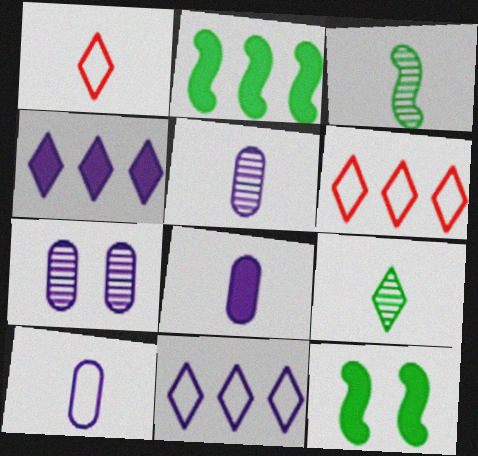[[1, 2, 7], 
[1, 3, 8], 
[5, 6, 12], 
[5, 8, 10]]